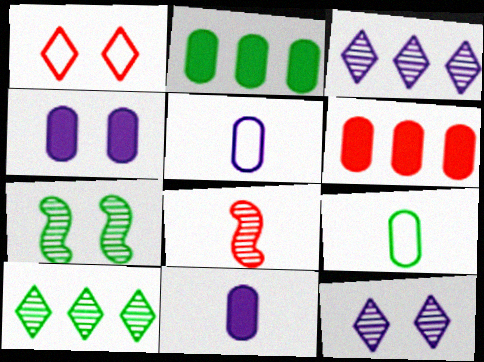[[1, 4, 7], 
[1, 6, 8]]